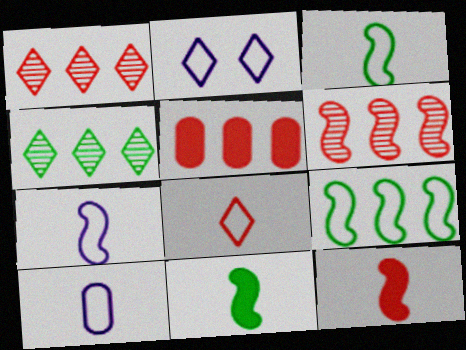[[3, 8, 10]]